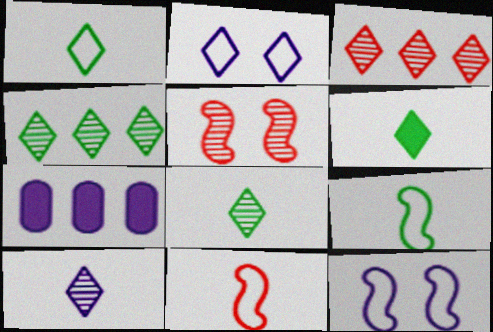[[1, 5, 7], 
[1, 6, 8], 
[2, 3, 6], 
[7, 10, 12]]